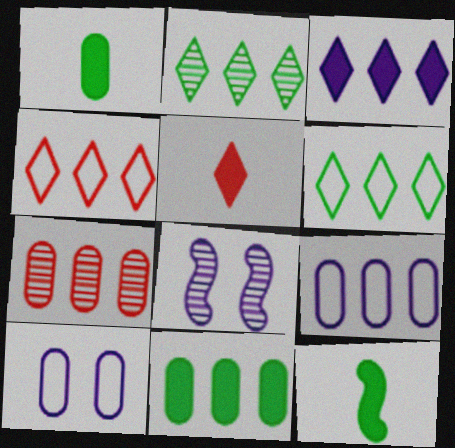[[1, 4, 8], 
[1, 7, 10], 
[2, 3, 4], 
[7, 9, 11]]